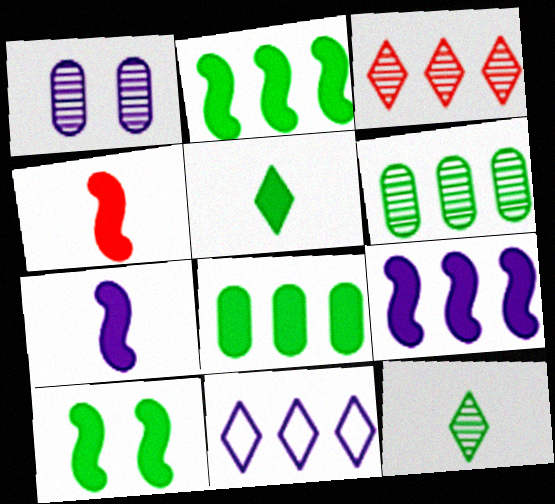[[1, 7, 11], 
[4, 9, 10], 
[5, 8, 10]]